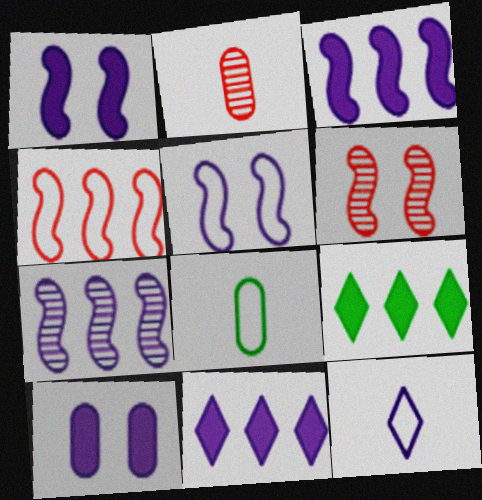[[2, 5, 9], 
[6, 8, 11], 
[7, 10, 12]]